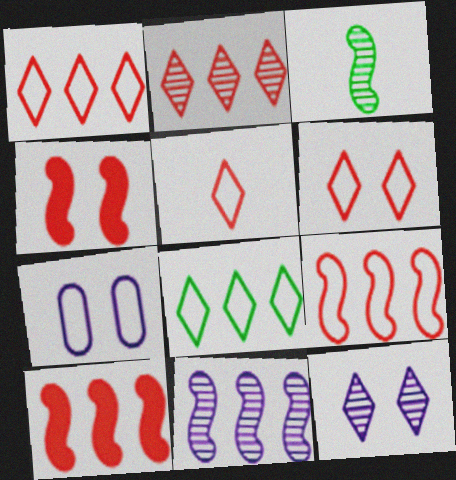[[1, 5, 6]]